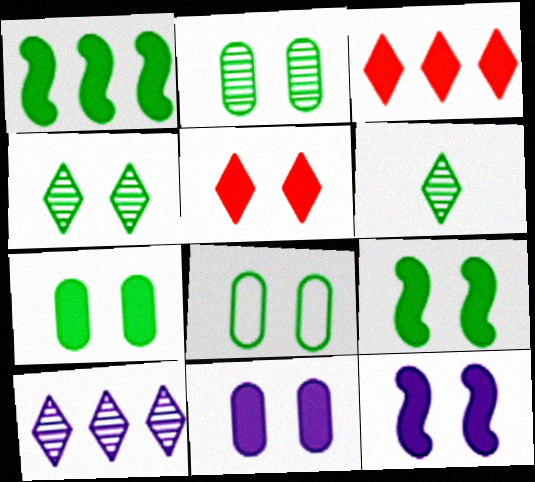[[1, 6, 8], 
[2, 7, 8], 
[4, 8, 9], 
[5, 7, 12], 
[5, 9, 11]]